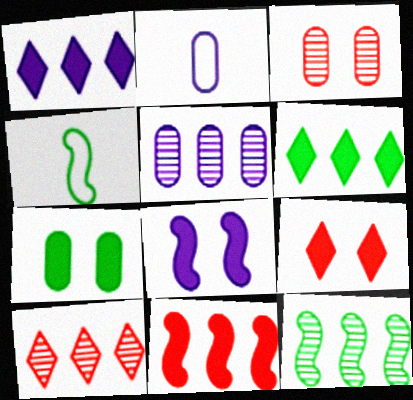[[1, 3, 4], 
[2, 9, 12], 
[4, 5, 9], 
[5, 10, 12], 
[7, 8, 9]]